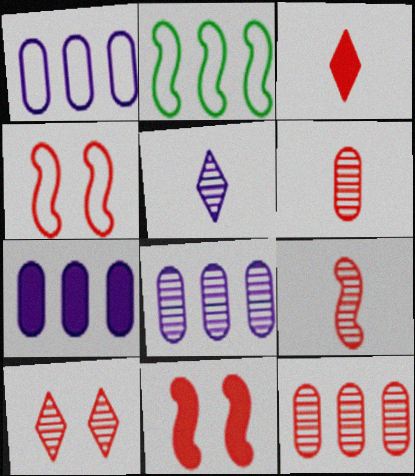[[1, 7, 8], 
[3, 4, 12], 
[9, 10, 12]]